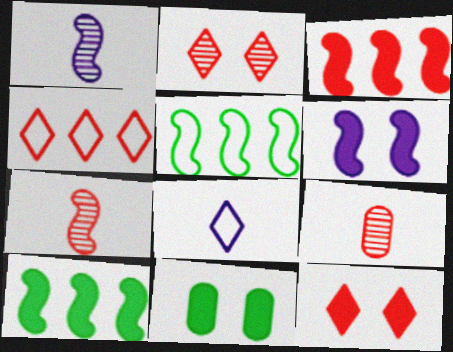[[1, 4, 11], 
[5, 6, 7], 
[6, 11, 12]]